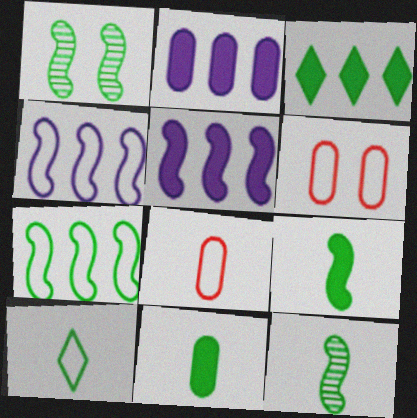[[1, 7, 9], 
[4, 6, 10], 
[10, 11, 12]]